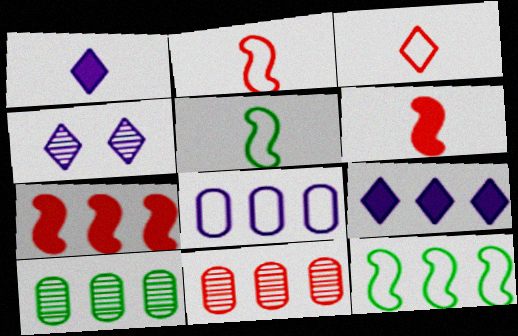[[9, 11, 12]]